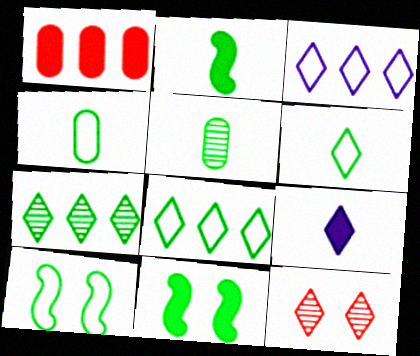[[1, 9, 11], 
[2, 5, 6], 
[4, 7, 11], 
[4, 8, 10], 
[5, 8, 11], 
[8, 9, 12]]